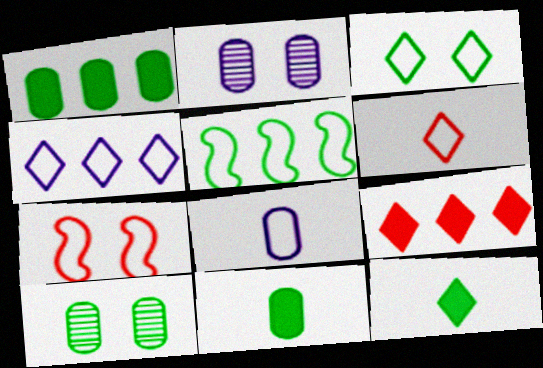[[3, 4, 6], 
[5, 10, 12]]